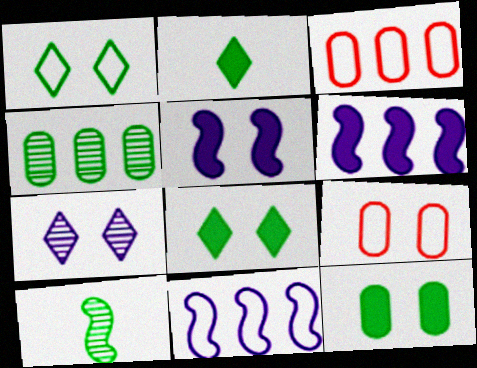[]